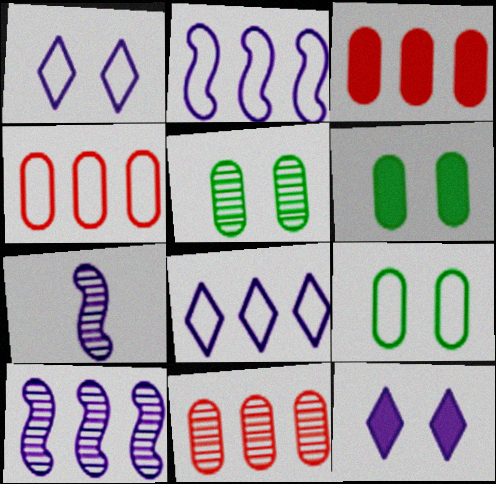[[3, 4, 11], 
[5, 6, 9]]